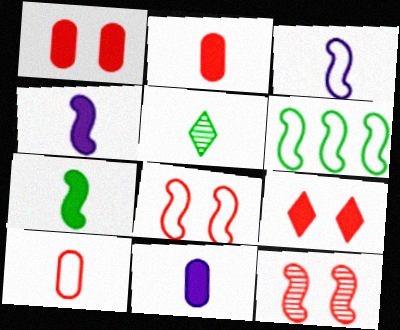[[2, 3, 5], 
[3, 6, 8], 
[4, 5, 10], 
[4, 6, 12]]